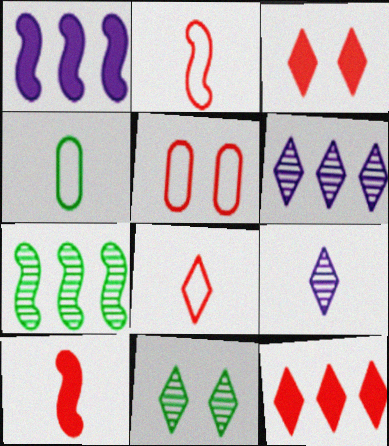[[4, 9, 10]]